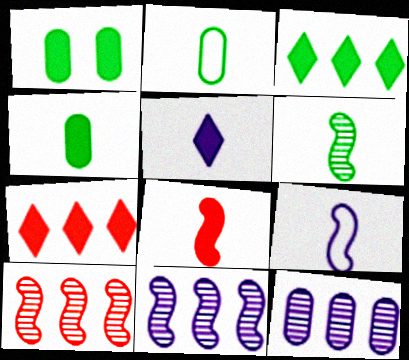[[4, 5, 8], 
[6, 8, 9]]